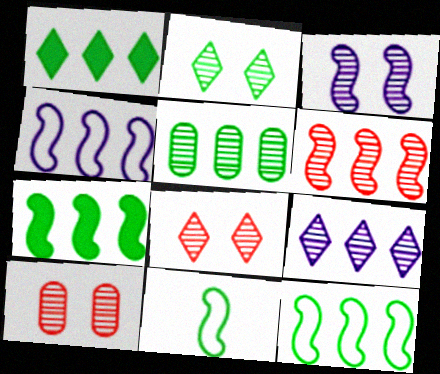[[1, 5, 12], 
[2, 3, 10], 
[4, 6, 7], 
[5, 6, 9]]